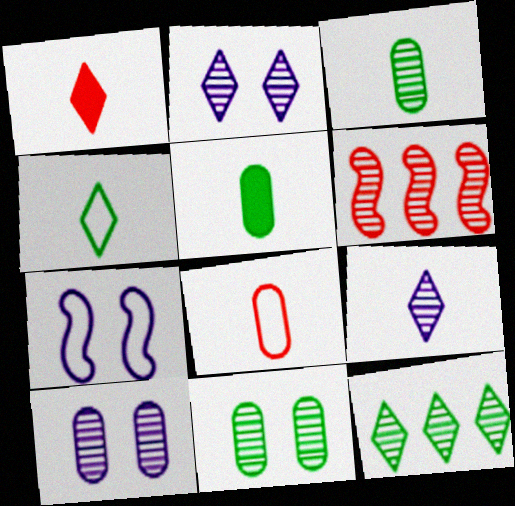[[1, 4, 9], 
[2, 3, 6], 
[6, 9, 11]]